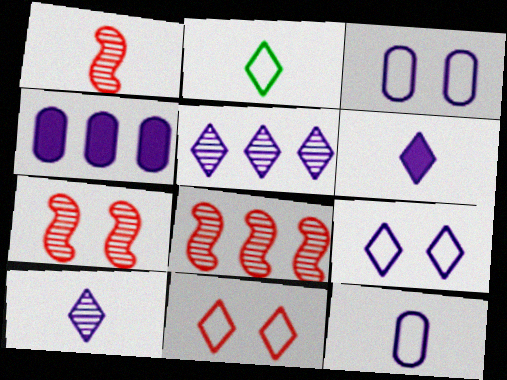[[1, 7, 8], 
[2, 4, 7], 
[5, 6, 9]]